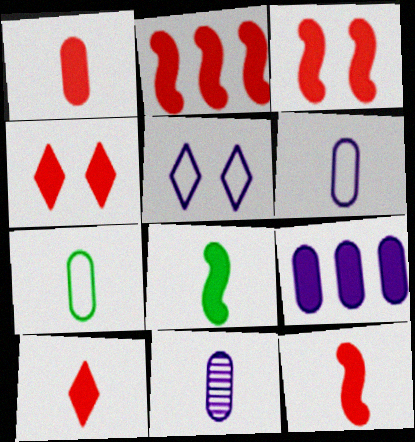[[1, 2, 4], 
[1, 7, 11], 
[1, 10, 12], 
[2, 3, 12], 
[4, 8, 9]]